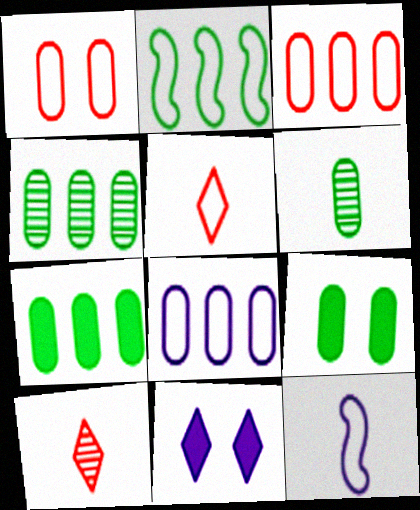[]